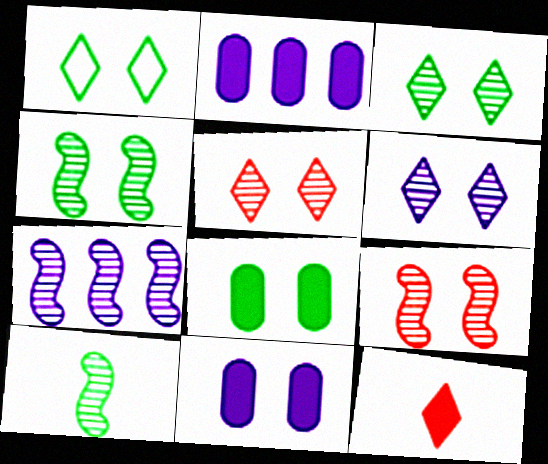[[1, 4, 8], 
[1, 9, 11], 
[3, 5, 6], 
[7, 9, 10]]